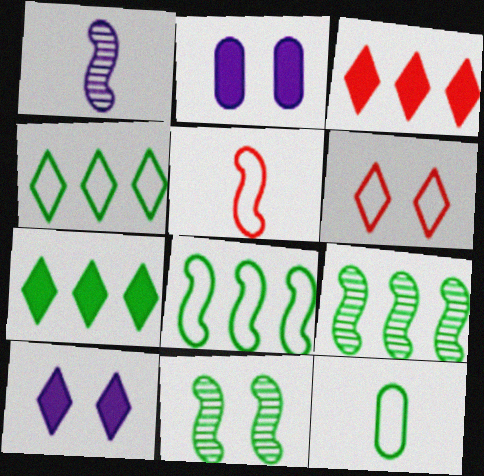[[2, 6, 11], 
[7, 11, 12]]